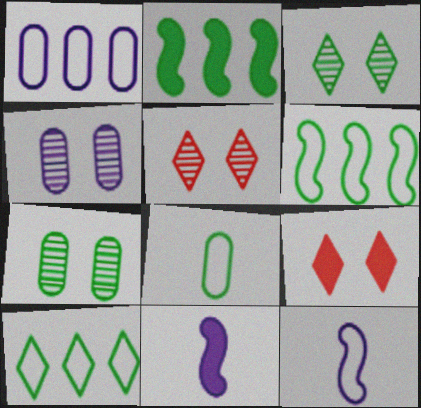[[2, 3, 8]]